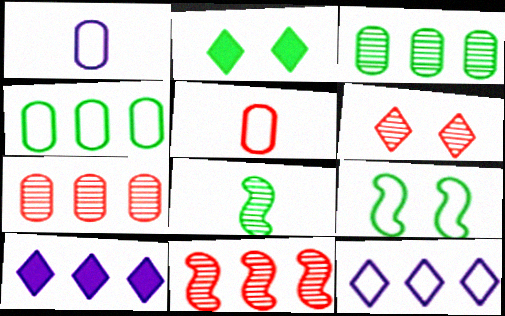[[1, 2, 11], 
[2, 4, 8], 
[4, 10, 11], 
[5, 9, 12]]